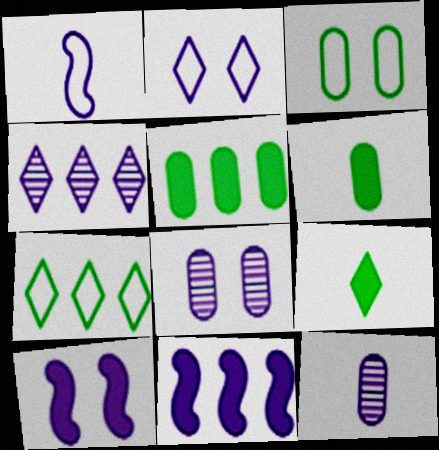[[2, 8, 10], 
[2, 11, 12]]